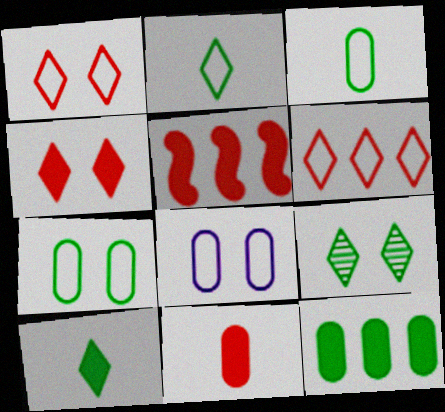[[4, 5, 11]]